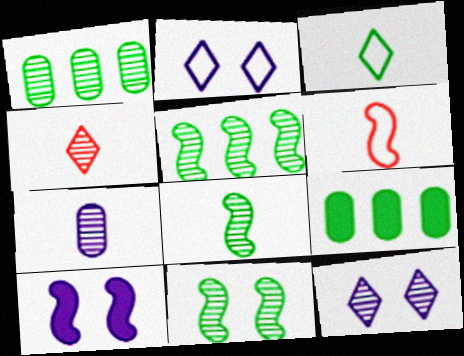[[3, 9, 11], 
[4, 7, 8], 
[5, 6, 10], 
[5, 8, 11], 
[6, 9, 12]]